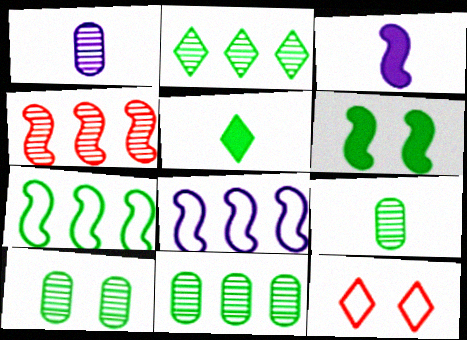[[3, 11, 12], 
[5, 7, 10], 
[9, 10, 11]]